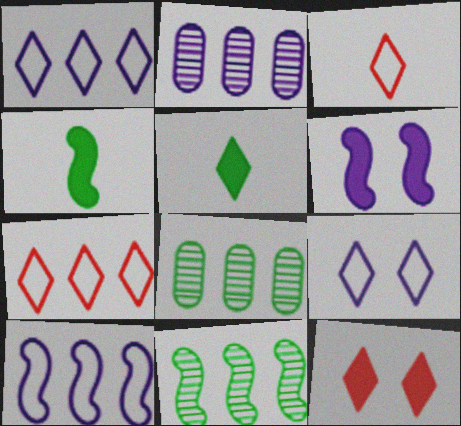[[3, 6, 8]]